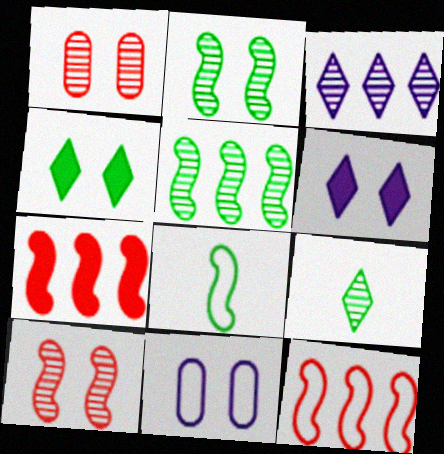[[4, 10, 11], 
[7, 9, 11]]